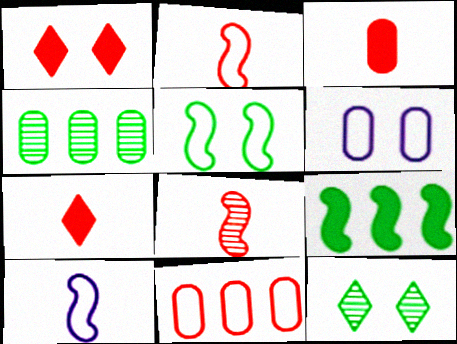[[1, 4, 10], 
[1, 8, 11], 
[3, 4, 6]]